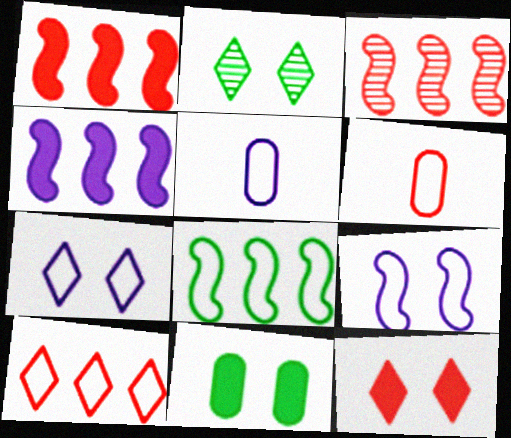[[1, 2, 5], 
[2, 4, 6], 
[2, 7, 12], 
[3, 4, 8], 
[3, 6, 12], 
[6, 7, 8]]